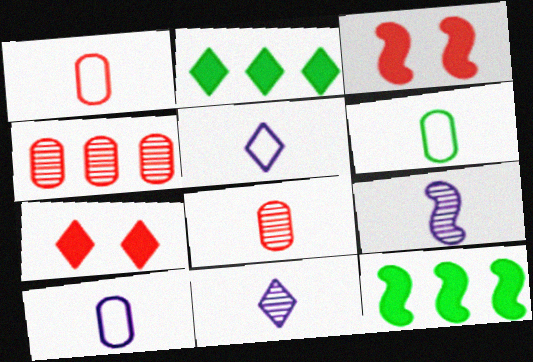[[1, 6, 10]]